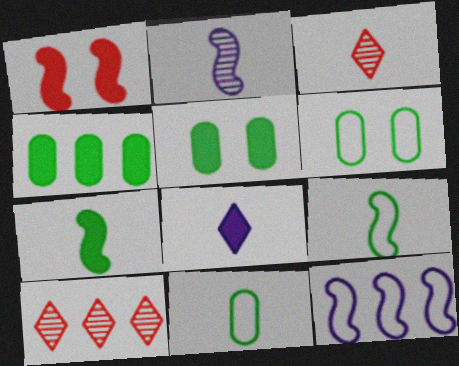[[1, 4, 8], 
[3, 5, 12], 
[4, 10, 12]]